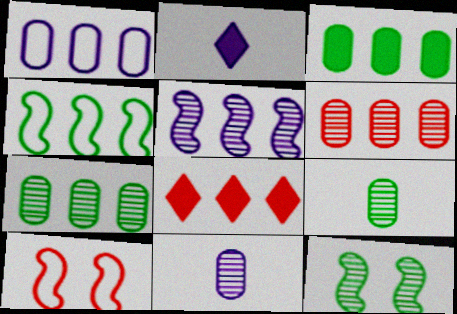[[1, 3, 6], 
[2, 7, 10]]